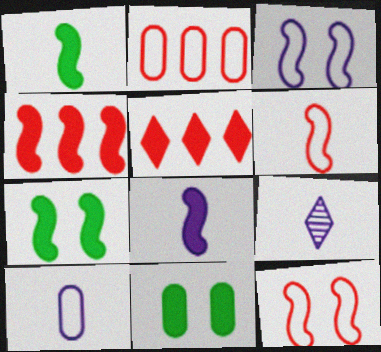[[2, 7, 9], 
[4, 7, 8], 
[5, 8, 11], 
[8, 9, 10]]